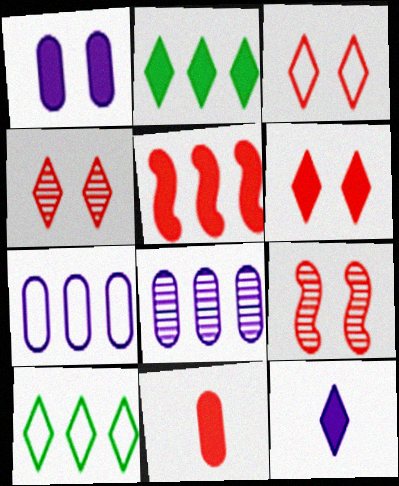[[2, 6, 12], 
[3, 4, 6], 
[4, 10, 12], 
[5, 6, 11], 
[5, 8, 10]]